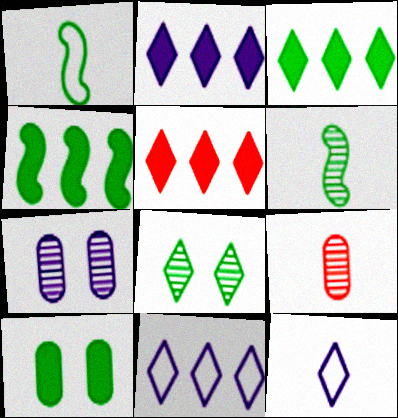[[1, 5, 7], 
[2, 3, 5], 
[5, 8, 12]]